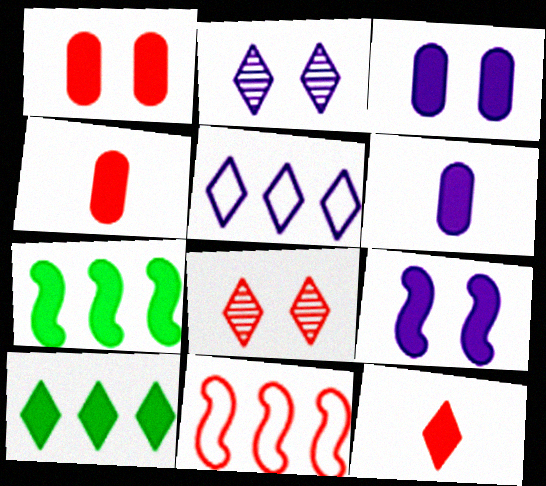[[3, 7, 12], 
[4, 8, 11], 
[4, 9, 10]]